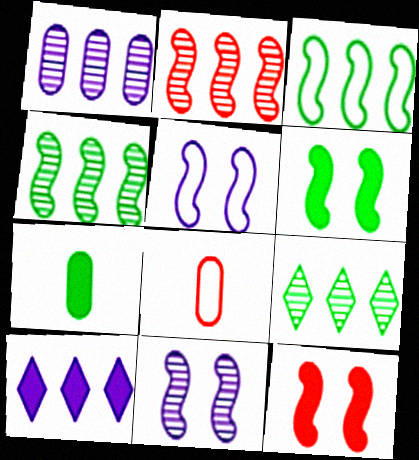[[1, 2, 9], 
[7, 10, 12]]